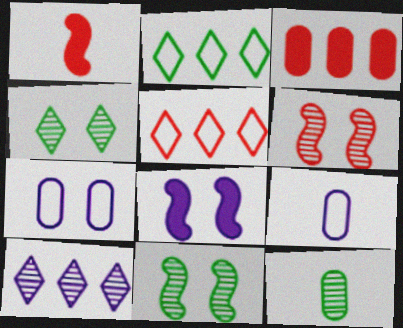[[3, 7, 12], 
[5, 8, 12], 
[6, 10, 12], 
[8, 9, 10]]